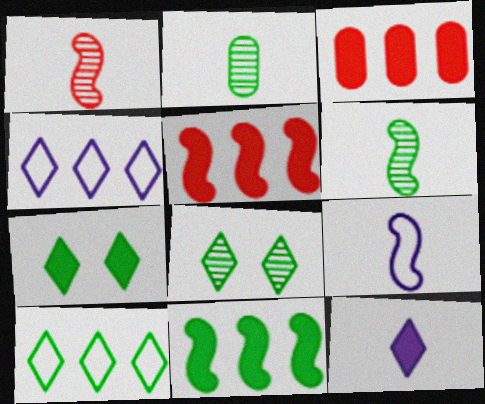[[3, 8, 9]]